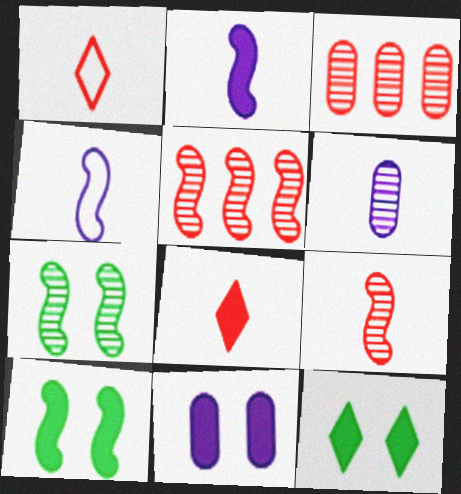[[3, 4, 12], 
[4, 5, 10]]